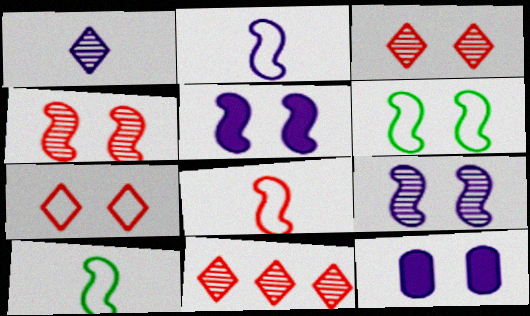[[2, 8, 10], 
[3, 6, 12], 
[4, 5, 6], 
[10, 11, 12]]